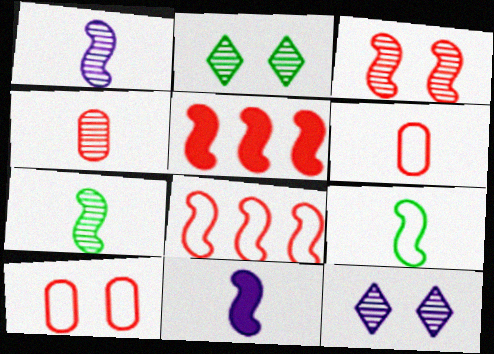[]